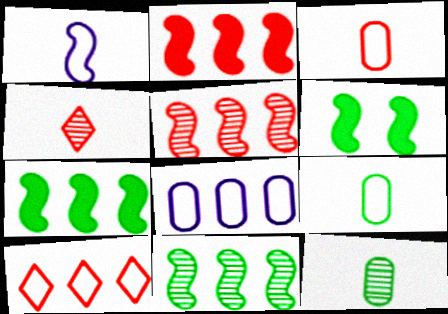[[1, 5, 6], 
[4, 6, 8]]